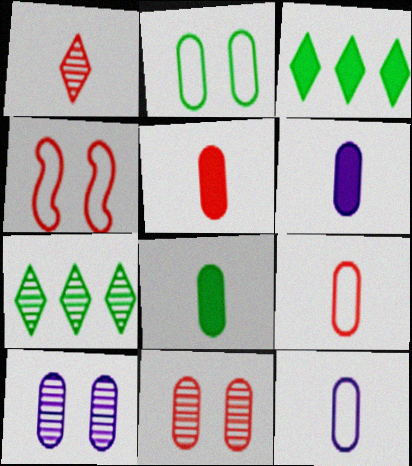[[4, 6, 7], 
[5, 6, 8]]